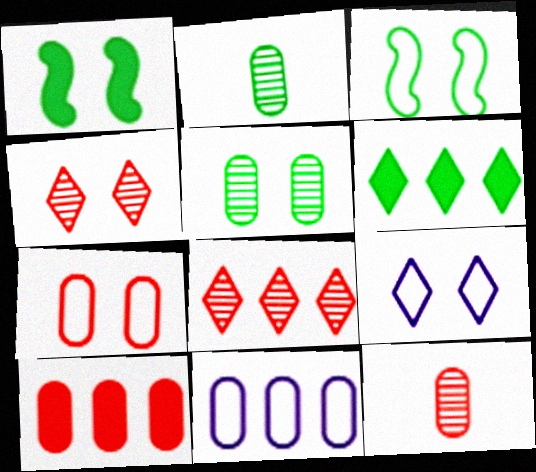[[2, 3, 6], 
[3, 7, 9], 
[7, 10, 12]]